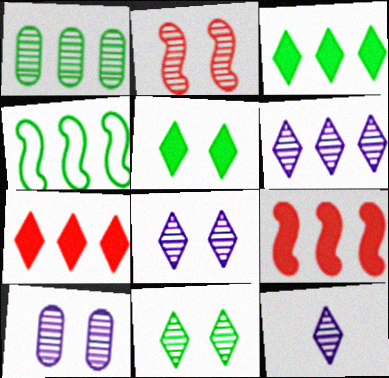[[1, 2, 12], 
[1, 3, 4], 
[2, 10, 11], 
[6, 8, 12]]